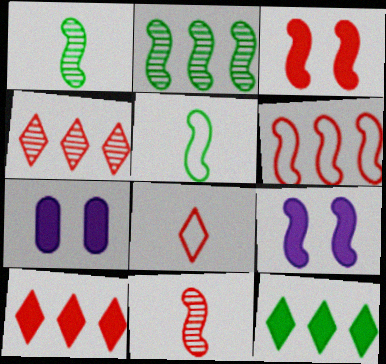[[1, 6, 9], 
[2, 7, 8], 
[3, 6, 11], 
[4, 5, 7]]